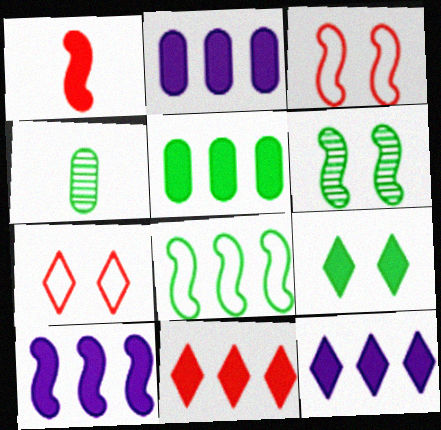[[1, 2, 9], 
[2, 10, 12], 
[3, 4, 12], 
[4, 7, 10], 
[4, 8, 9], 
[5, 10, 11]]